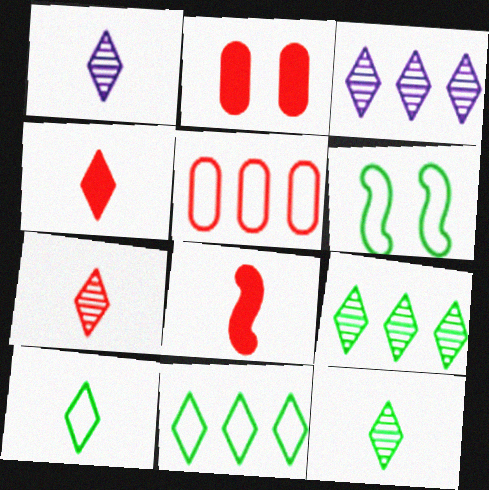[[1, 4, 10], 
[1, 7, 12]]